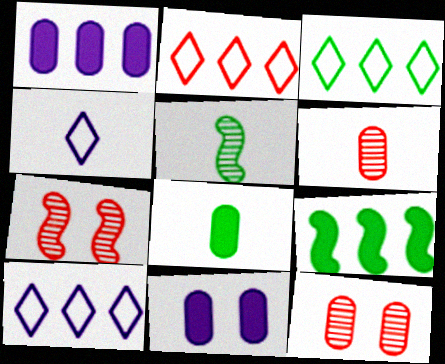[[2, 3, 10], 
[2, 5, 11], 
[4, 9, 12], 
[7, 8, 10]]